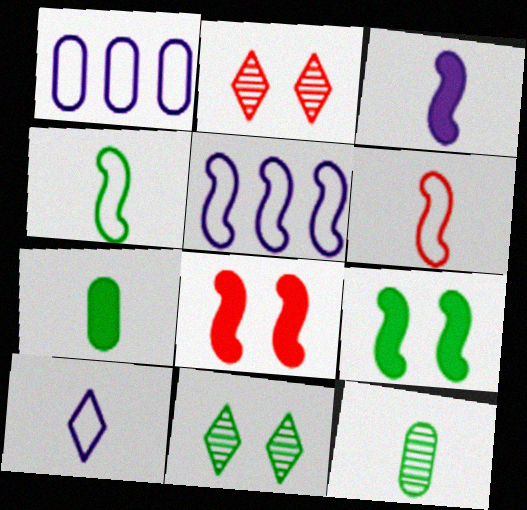[[2, 5, 7]]